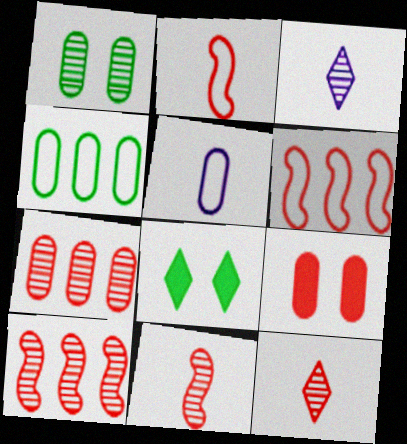[[1, 3, 10], 
[5, 8, 10], 
[6, 9, 12]]